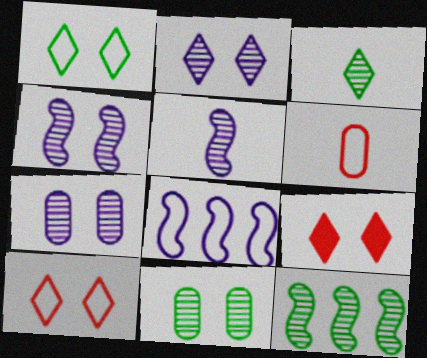[[1, 2, 9], 
[1, 6, 8], 
[2, 4, 7], 
[3, 11, 12]]